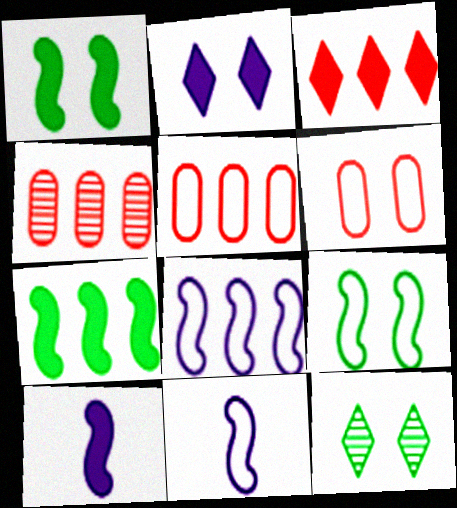[[5, 10, 12]]